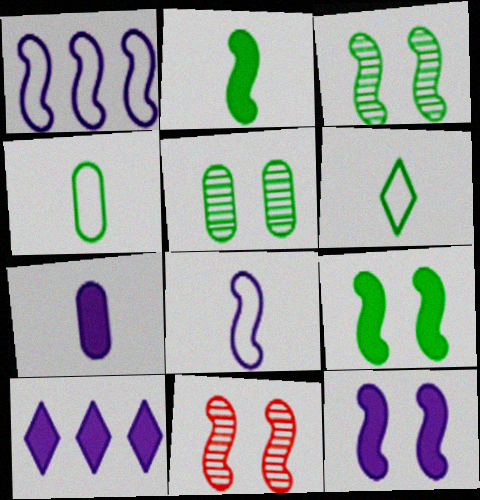[[1, 2, 11], 
[4, 10, 11], 
[7, 10, 12]]